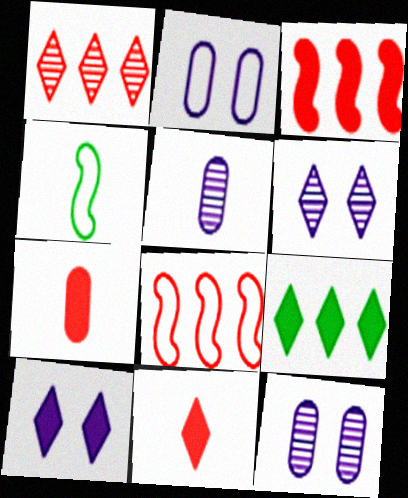[[4, 5, 11], 
[9, 10, 11]]